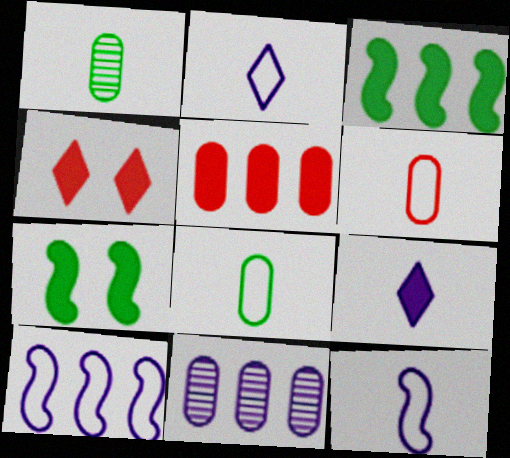[[1, 4, 10], 
[5, 7, 9]]